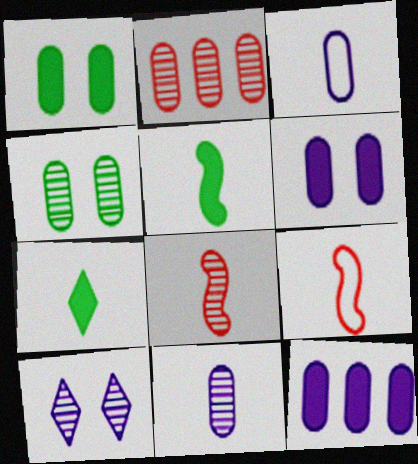[[1, 2, 3], 
[2, 4, 11], 
[3, 7, 8], 
[7, 9, 11]]